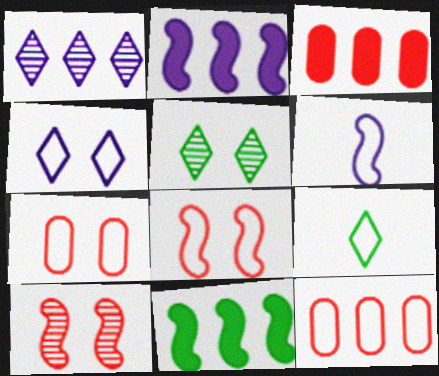[[1, 11, 12], 
[3, 5, 6], 
[6, 10, 11]]